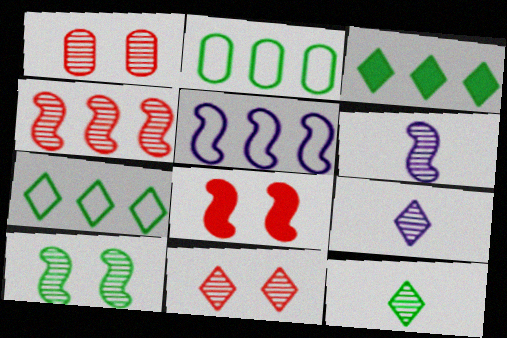[[2, 8, 9], 
[4, 6, 10]]